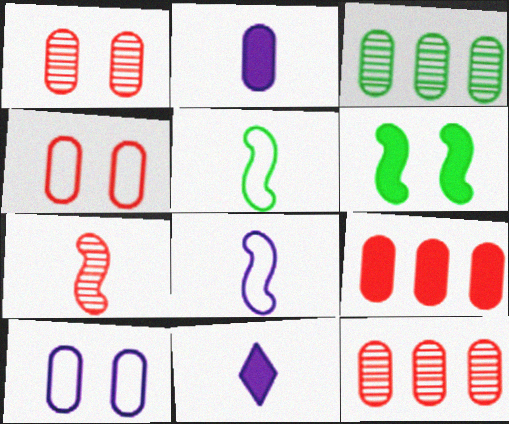[[2, 3, 4], 
[6, 9, 11]]